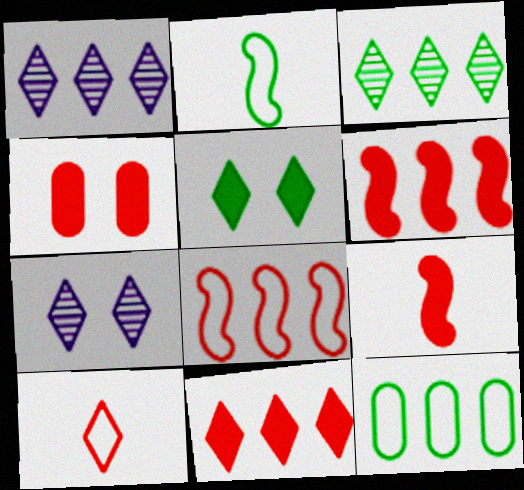[[1, 2, 4], 
[1, 5, 10], 
[1, 6, 12], 
[4, 9, 11], 
[7, 9, 12]]